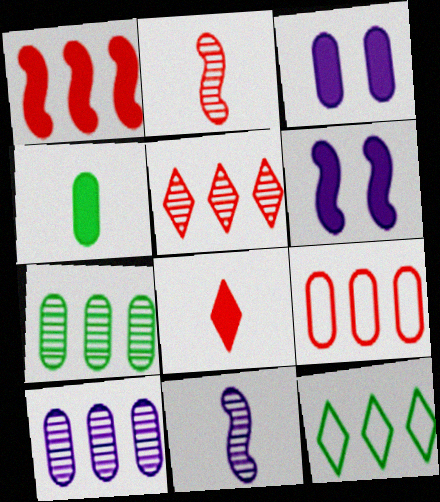[[1, 5, 9], 
[1, 10, 12], 
[2, 3, 12]]